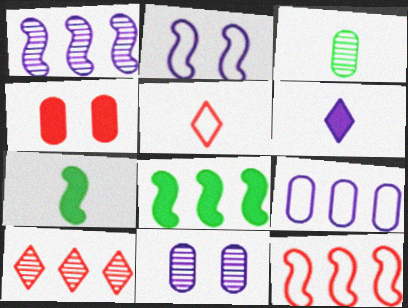[[1, 8, 12], 
[3, 4, 9], 
[4, 6, 8], 
[5, 8, 11], 
[8, 9, 10]]